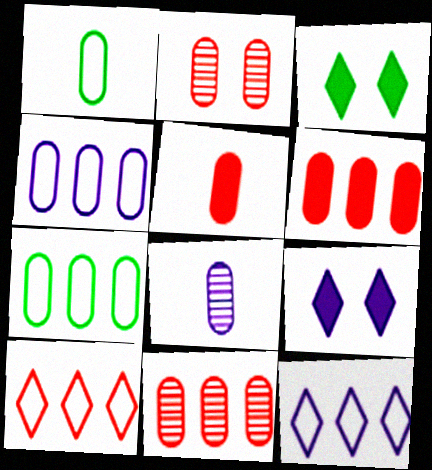[[1, 5, 8]]